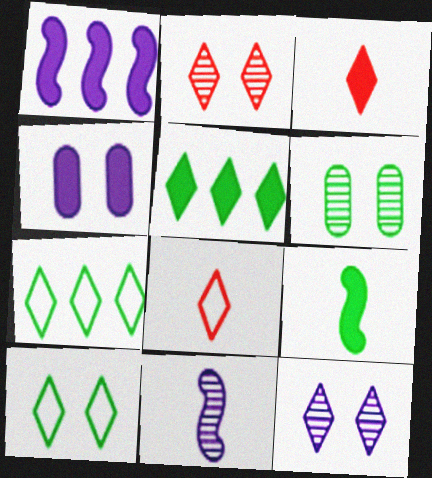[[1, 6, 8], 
[3, 7, 12], 
[5, 8, 12], 
[6, 7, 9]]